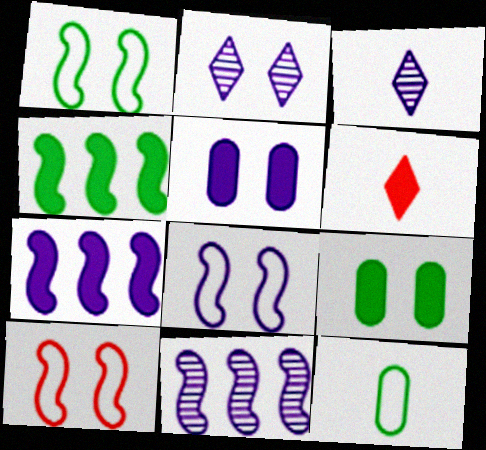[[1, 8, 10], 
[2, 5, 8], 
[2, 9, 10], 
[4, 5, 6], 
[6, 7, 9]]